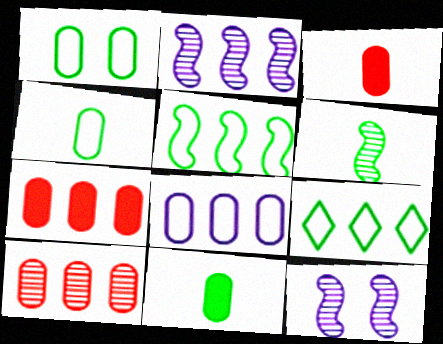[[2, 7, 9], 
[3, 9, 12]]